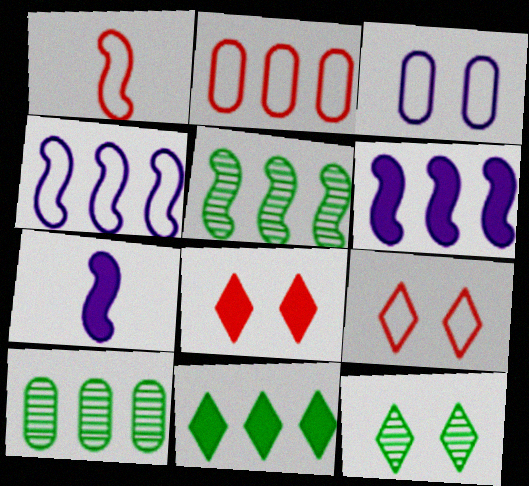[[1, 2, 9], 
[2, 7, 12], 
[7, 9, 10]]